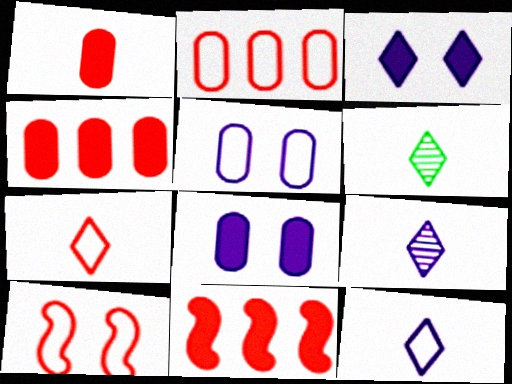[[2, 7, 10], 
[5, 6, 11]]